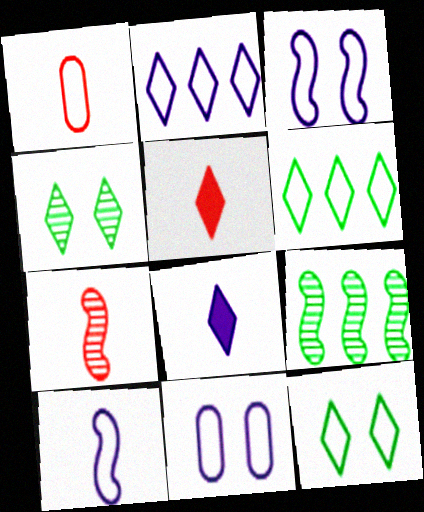[[1, 3, 6], 
[1, 5, 7], 
[2, 4, 5], 
[2, 10, 11], 
[5, 9, 11]]